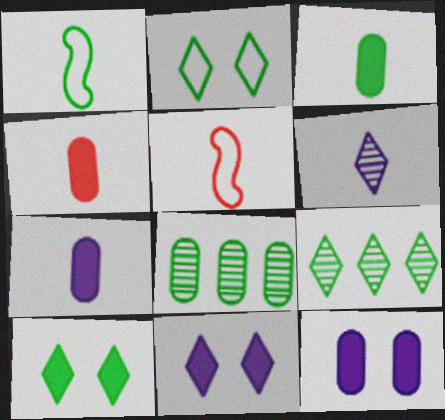[[1, 4, 6], 
[1, 8, 10], 
[3, 4, 7], 
[3, 5, 6], 
[5, 8, 11], 
[5, 9, 12]]